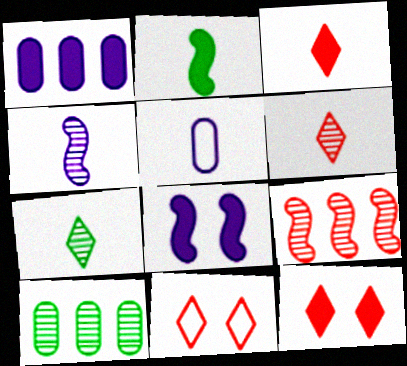[[1, 2, 12], 
[2, 5, 6]]